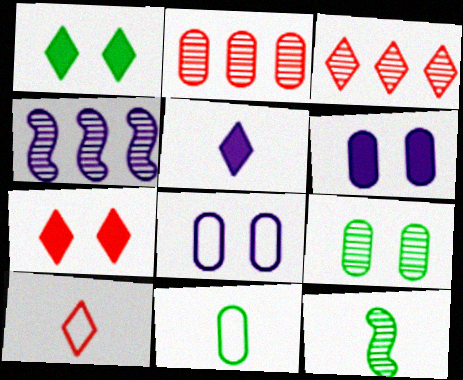[[2, 6, 11], 
[3, 7, 10], 
[4, 5, 8], 
[4, 7, 11]]